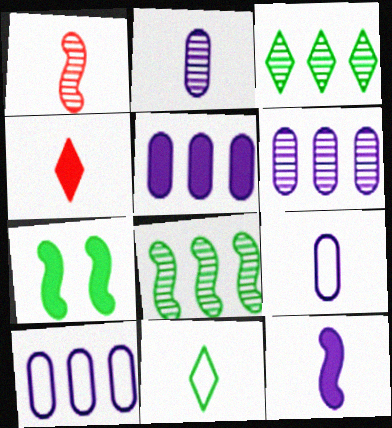[[4, 5, 7], 
[5, 6, 10]]